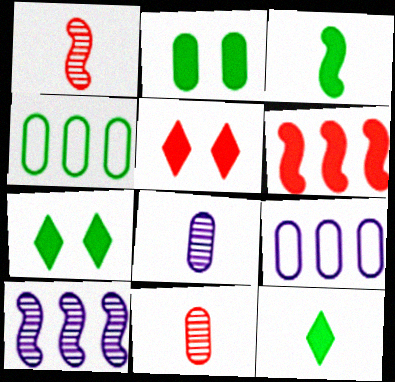[[1, 7, 9], 
[2, 9, 11]]